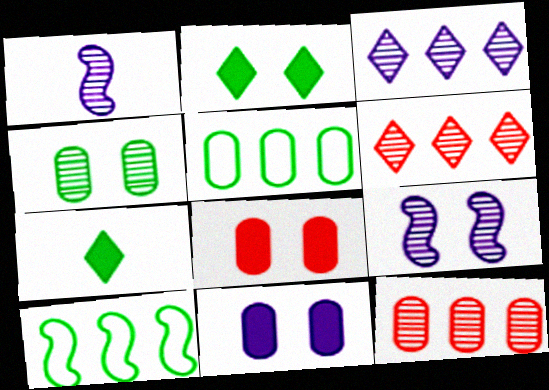[[1, 4, 6], 
[4, 7, 10]]